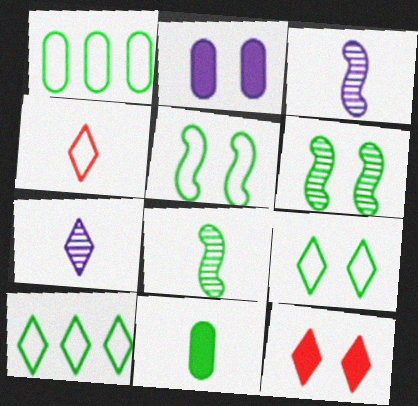[[1, 3, 12], 
[3, 4, 11], 
[6, 10, 11], 
[7, 10, 12]]